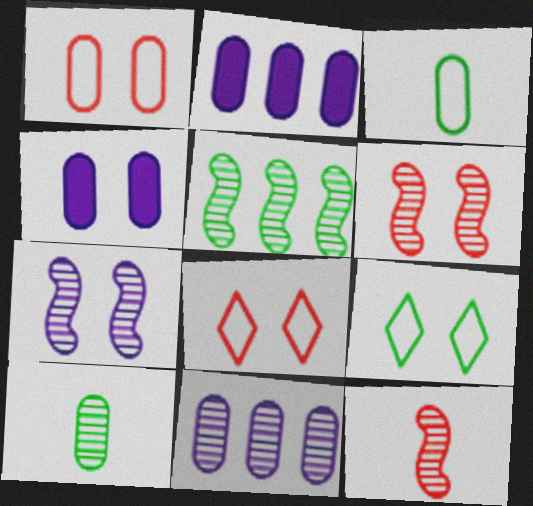[[1, 2, 10], 
[2, 9, 12], 
[4, 6, 9], 
[5, 7, 12]]